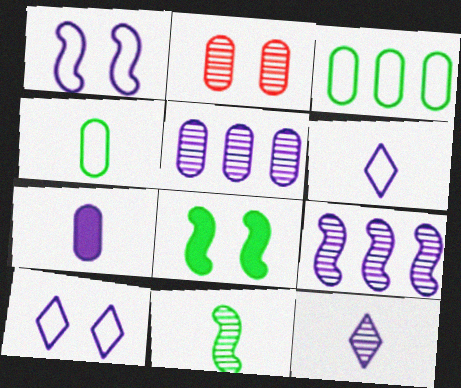[[2, 3, 7], 
[2, 8, 10], 
[7, 9, 10]]